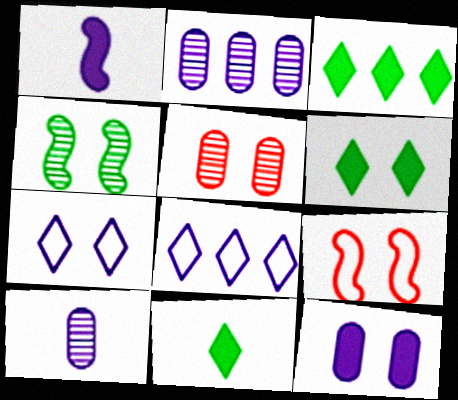[[1, 2, 7], 
[2, 9, 11], 
[3, 6, 11], 
[3, 9, 10]]